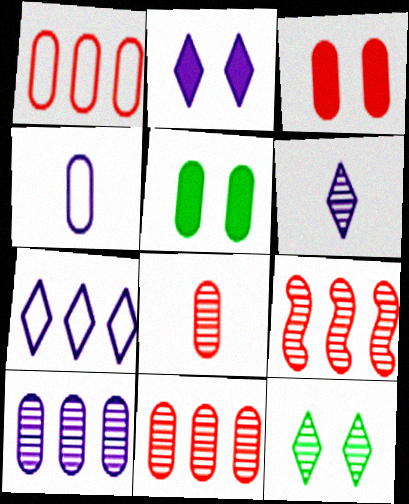[[1, 3, 8], 
[2, 6, 7], 
[4, 5, 11]]